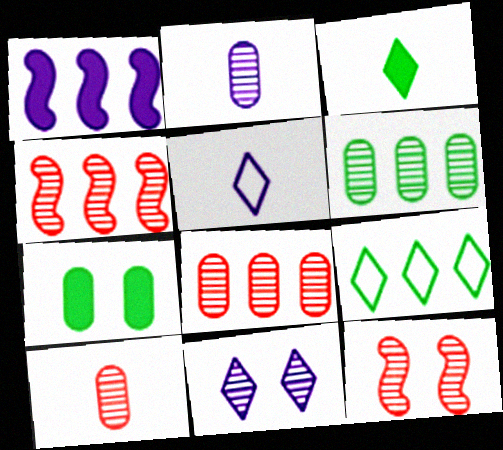[[1, 8, 9], 
[4, 5, 7]]